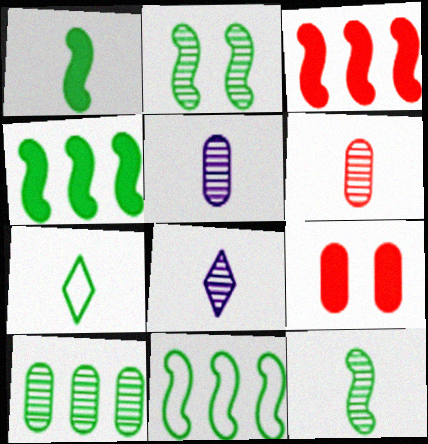[[1, 2, 11], 
[6, 8, 12], 
[8, 9, 11]]